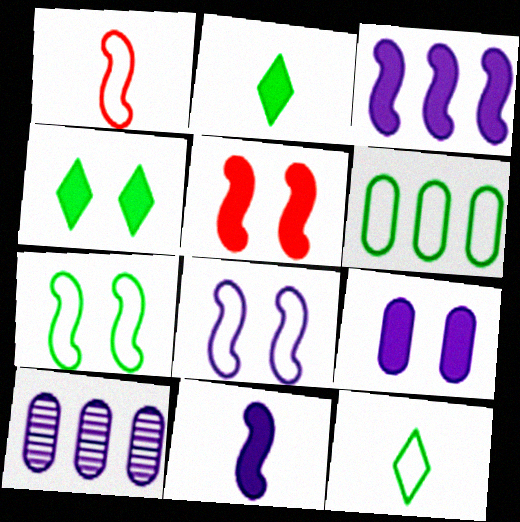[[1, 4, 10], 
[4, 5, 9], 
[5, 10, 12], 
[6, 7, 12]]